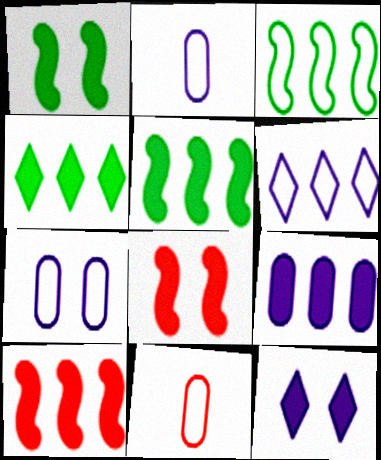[[4, 9, 10]]